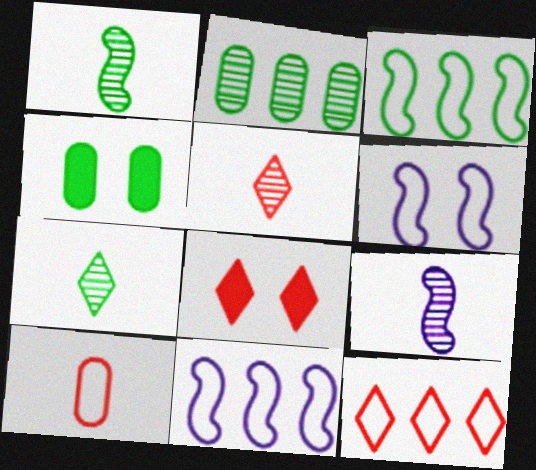[[3, 4, 7], 
[4, 5, 11], 
[4, 9, 12], 
[5, 8, 12]]